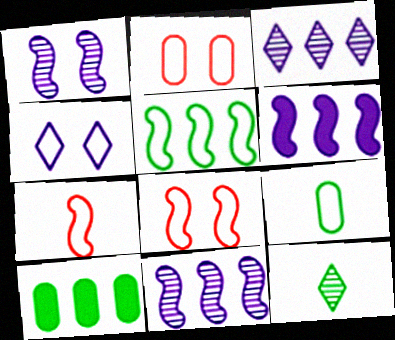[[2, 6, 12]]